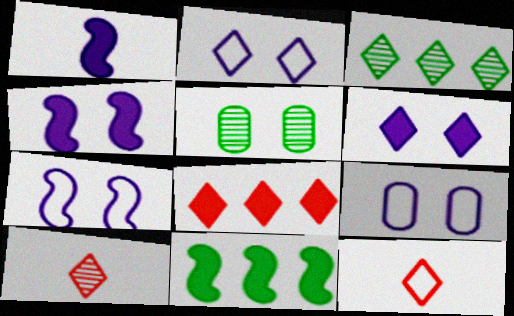[[2, 7, 9], 
[3, 6, 12], 
[9, 10, 11]]